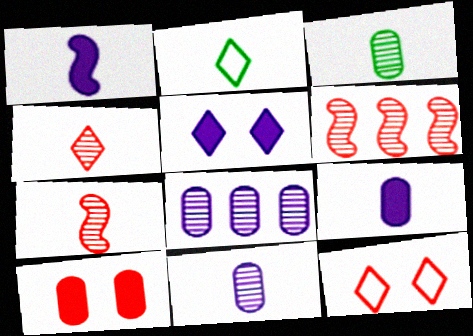[[2, 7, 9]]